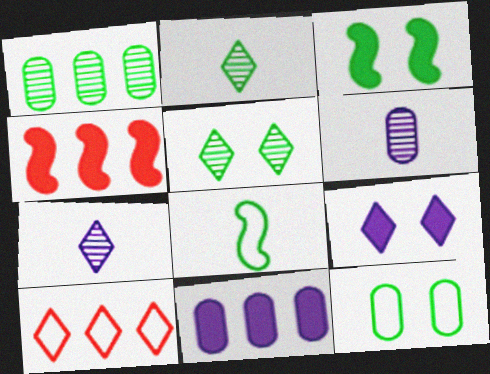[[2, 9, 10], 
[3, 5, 12], 
[3, 6, 10], 
[4, 7, 12]]